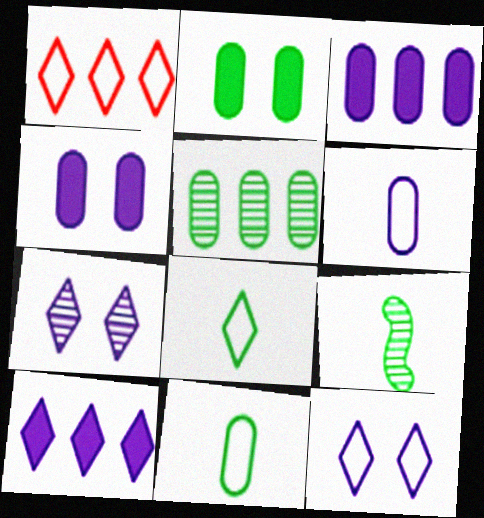[[1, 4, 9], 
[1, 8, 12], 
[2, 5, 11]]